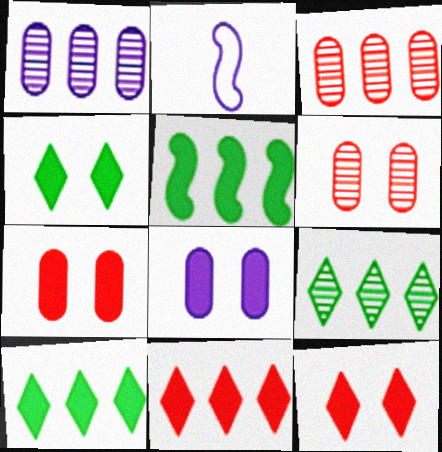[[2, 3, 4], 
[2, 6, 10], 
[2, 7, 9]]